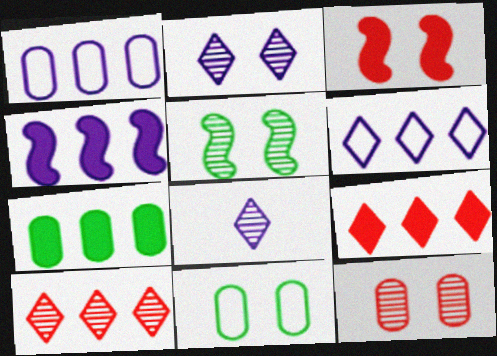[[2, 3, 11], 
[2, 5, 12], 
[4, 7, 9]]